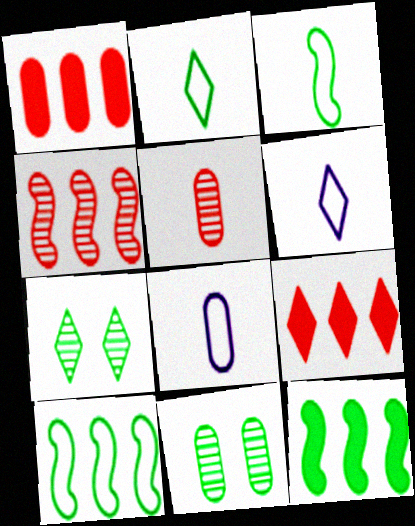[[1, 8, 11], 
[2, 11, 12], 
[6, 7, 9]]